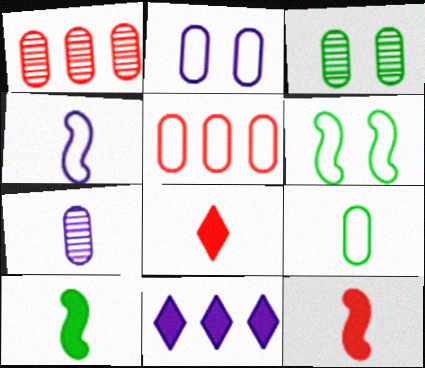[[1, 3, 7], 
[2, 5, 9]]